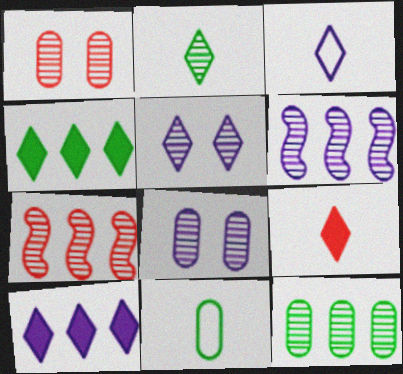[[1, 2, 6], 
[2, 3, 9], 
[2, 7, 8], 
[3, 5, 10]]